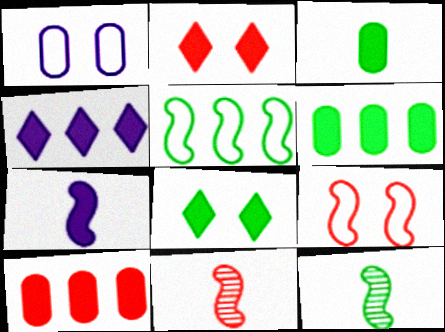[[2, 6, 7], 
[7, 8, 10]]